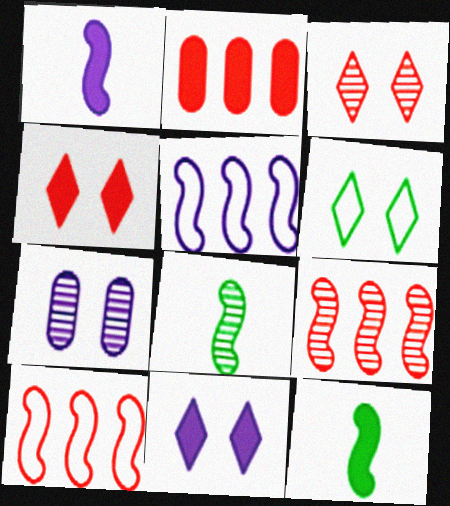[[2, 11, 12], 
[3, 6, 11]]